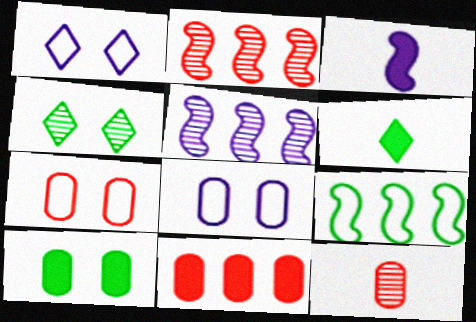[[2, 6, 8], 
[4, 5, 12], 
[5, 6, 7], 
[7, 11, 12]]